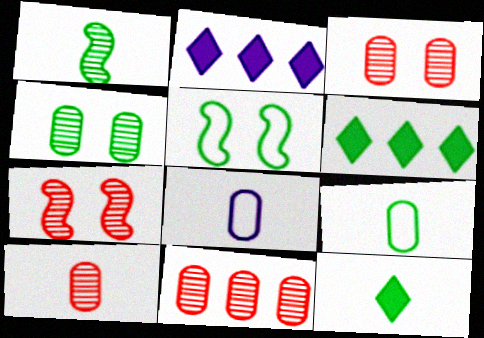[[1, 9, 12], 
[2, 5, 10], 
[2, 7, 9], 
[3, 10, 11], 
[6, 7, 8]]